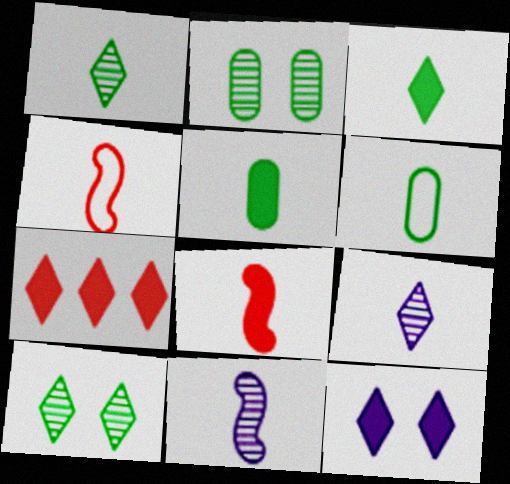[[3, 7, 12], 
[4, 5, 9], 
[6, 8, 9]]